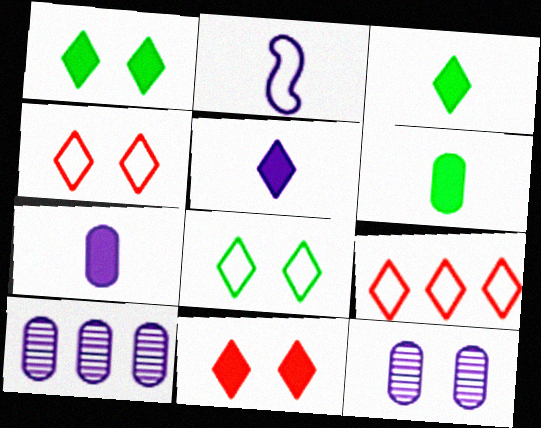[]